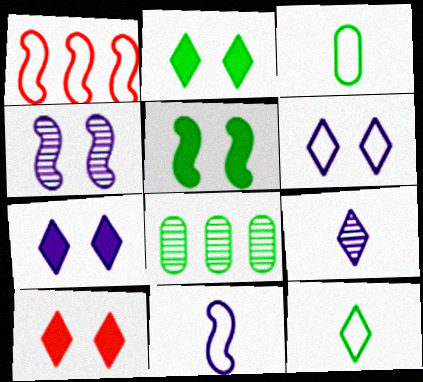[[1, 3, 6], 
[2, 7, 10], 
[5, 8, 12], 
[8, 10, 11]]